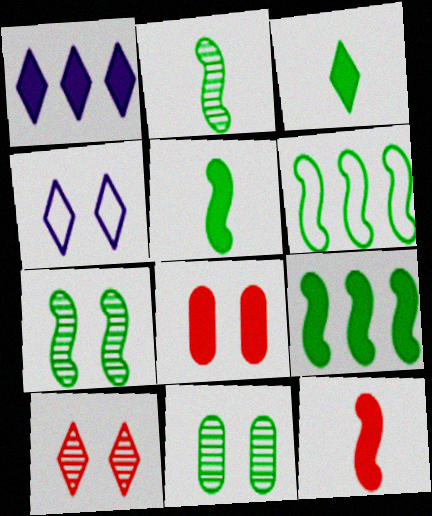[[1, 5, 8], 
[3, 6, 11], 
[4, 7, 8], 
[5, 6, 7]]